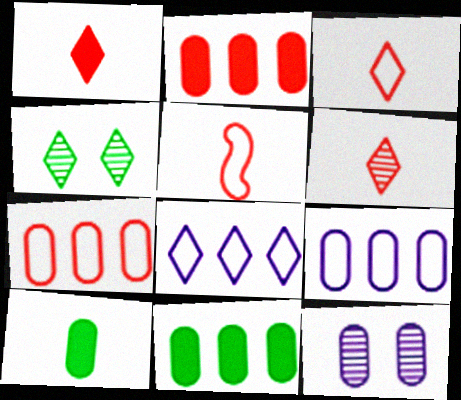[[1, 3, 6], 
[1, 4, 8], 
[7, 10, 12]]